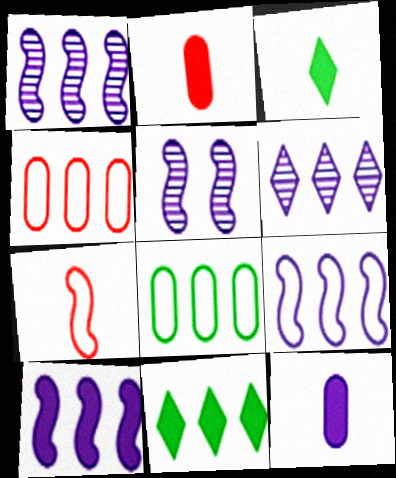[[1, 4, 11], 
[1, 9, 10], 
[3, 4, 5]]